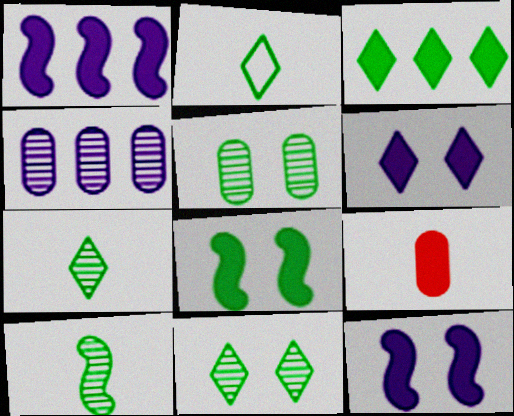[[2, 3, 11], 
[3, 9, 12]]